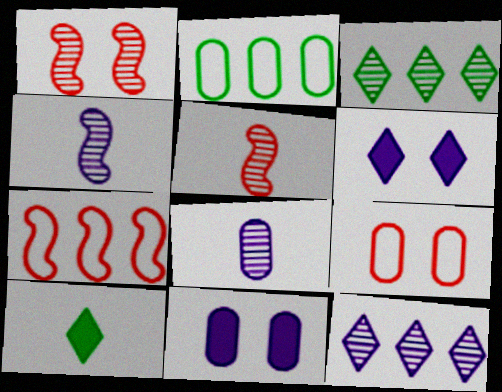[[1, 3, 8], 
[2, 5, 6]]